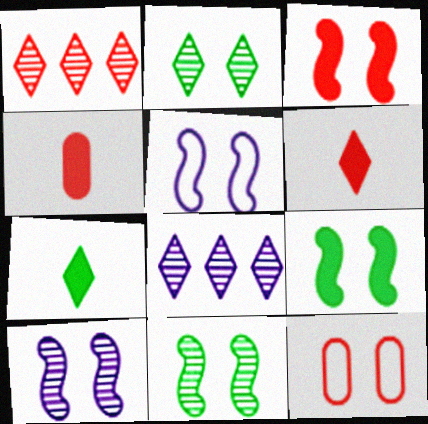[[3, 5, 11]]